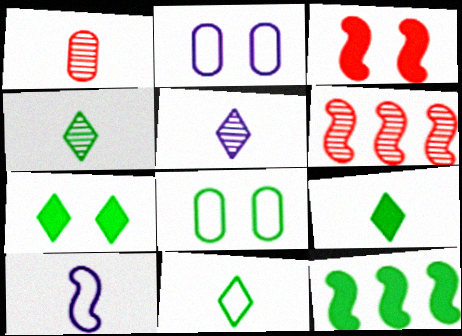[[1, 9, 10], 
[2, 6, 9], 
[4, 8, 12], 
[4, 9, 11]]